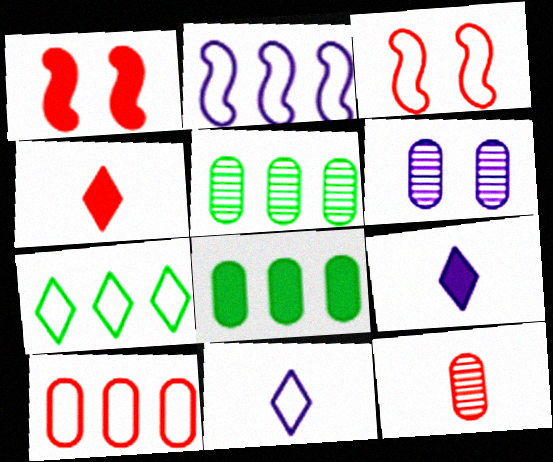[[1, 5, 11], 
[1, 8, 9], 
[2, 6, 9], 
[2, 7, 10], 
[3, 5, 9], 
[5, 6, 12]]